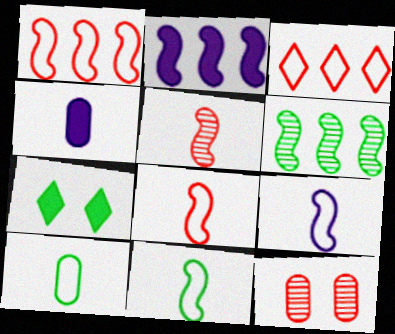[[1, 2, 6], 
[6, 7, 10], 
[8, 9, 11]]